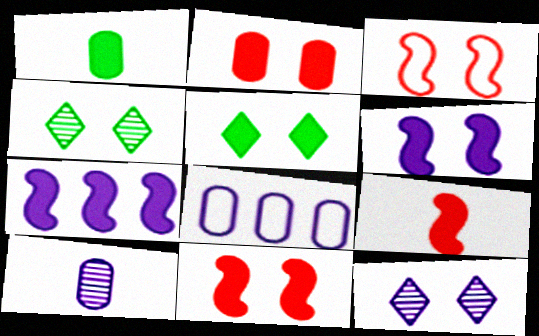[[2, 5, 6], 
[4, 8, 9]]